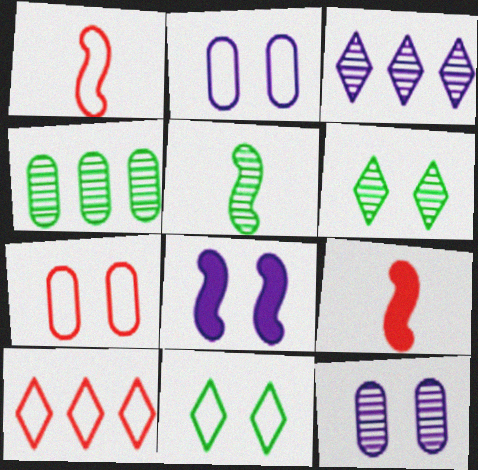[[1, 7, 10], 
[4, 5, 6], 
[6, 7, 8]]